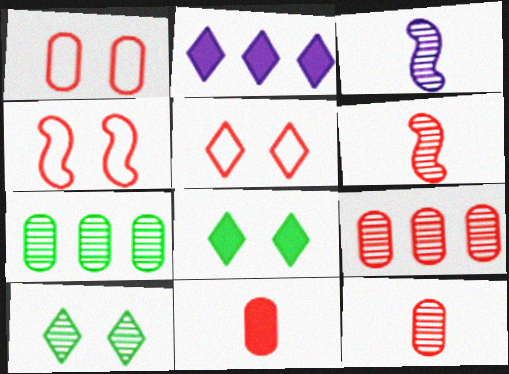[[1, 4, 5], 
[1, 9, 11], 
[3, 9, 10]]